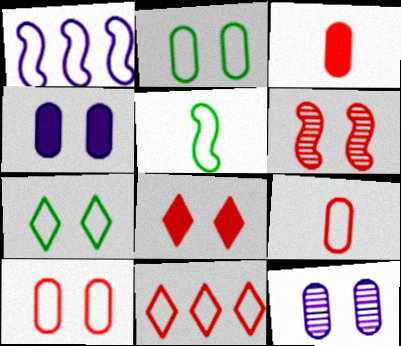[[1, 7, 9], 
[3, 6, 11], 
[4, 6, 7], 
[6, 8, 10]]